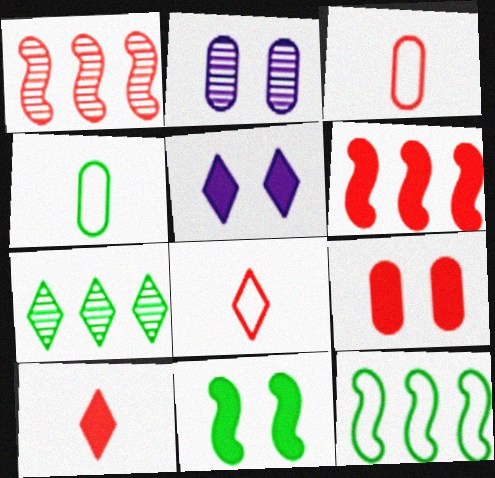[[1, 4, 5], 
[1, 8, 9], 
[2, 10, 12], 
[4, 7, 11], 
[5, 7, 8], 
[5, 9, 11], 
[6, 9, 10]]